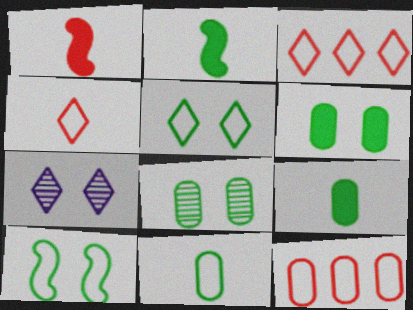[[2, 7, 12]]